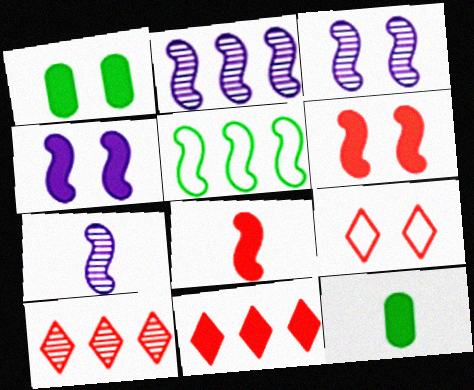[[1, 3, 9], 
[2, 3, 7], 
[2, 9, 12], 
[3, 5, 8], 
[4, 11, 12], 
[5, 6, 7]]